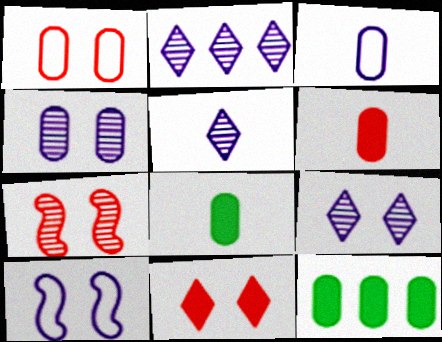[[1, 7, 11], 
[2, 5, 9]]